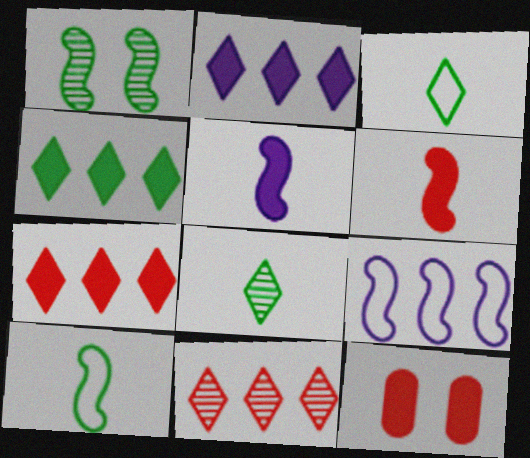[[1, 6, 9], 
[2, 4, 7], 
[4, 5, 12], 
[6, 7, 12], 
[8, 9, 12]]